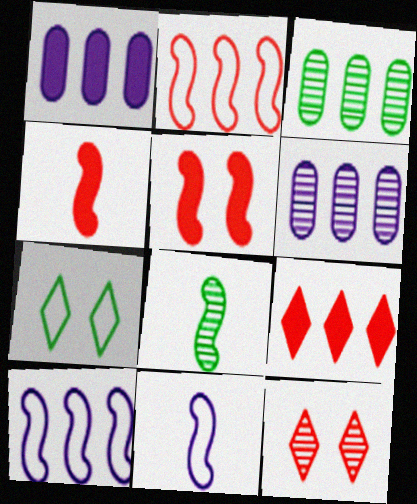[[3, 9, 10], 
[4, 6, 7], 
[4, 8, 11], 
[5, 8, 10], 
[6, 8, 12]]